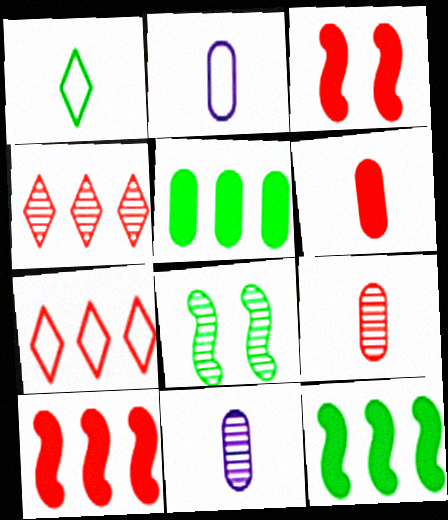[[1, 5, 8], 
[3, 7, 9], 
[4, 8, 11]]